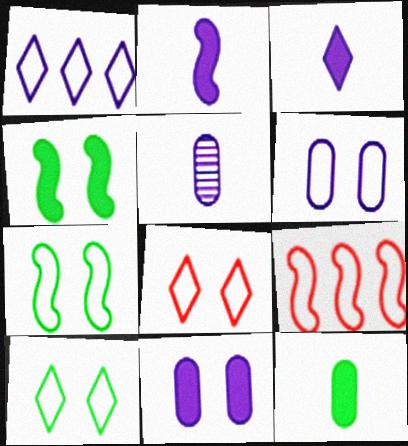[[6, 7, 8]]